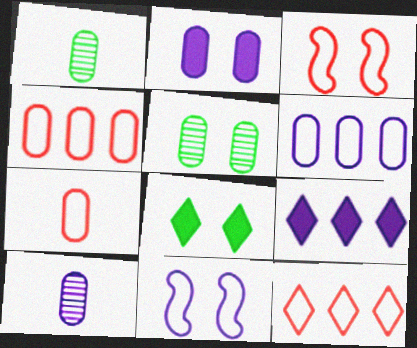[[1, 2, 4], 
[1, 3, 9], 
[2, 6, 10], 
[3, 7, 12], 
[9, 10, 11]]